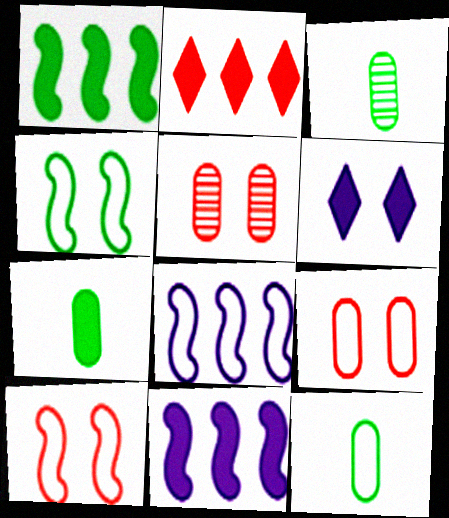[[3, 7, 12], 
[4, 5, 6]]